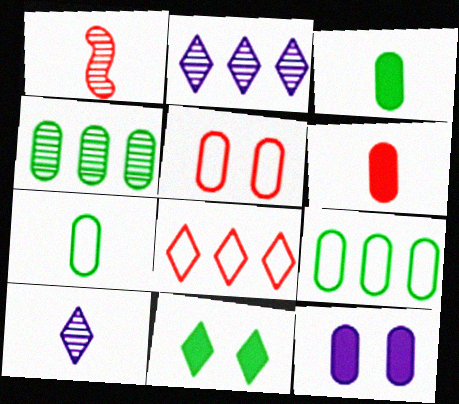[[8, 10, 11]]